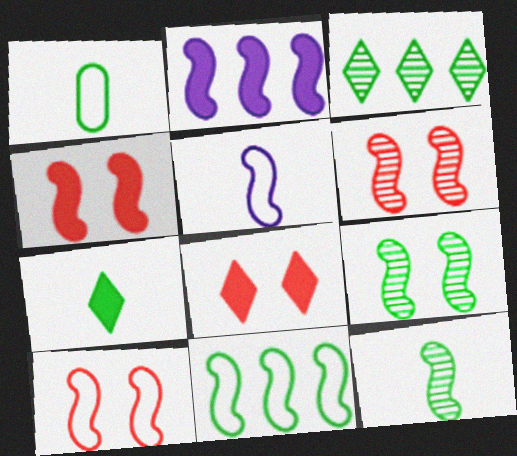[[1, 7, 12], 
[2, 10, 12], 
[4, 6, 10], 
[5, 10, 11]]